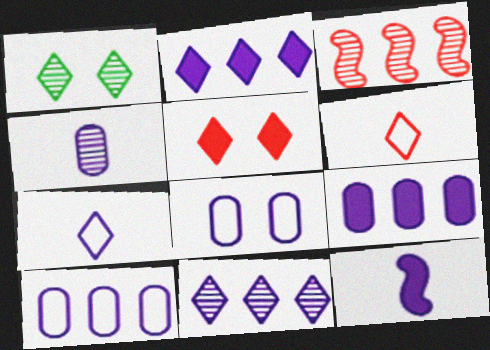[[1, 2, 6], 
[1, 3, 4], 
[4, 7, 12], 
[4, 8, 9], 
[8, 11, 12]]